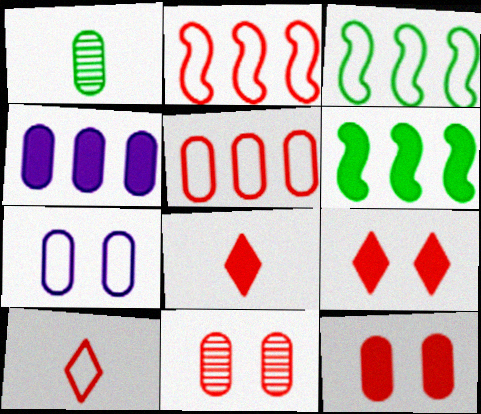[[2, 8, 11], 
[3, 7, 10]]